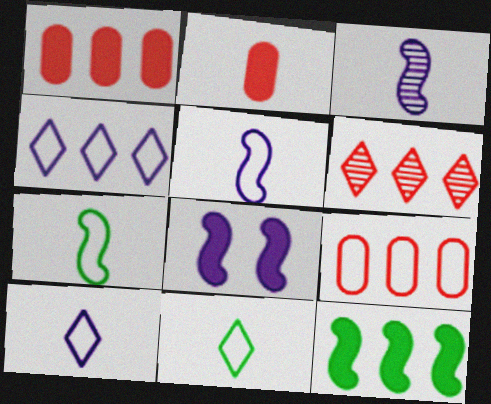[[2, 3, 11]]